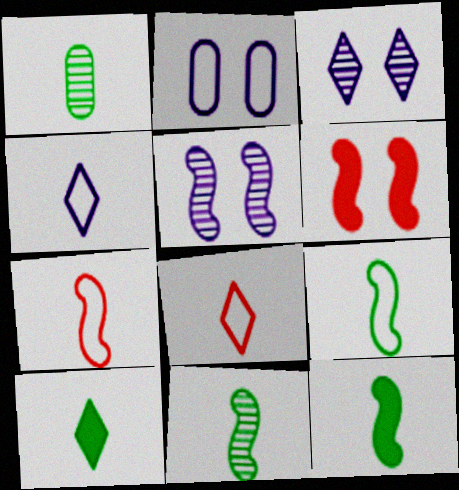[[1, 9, 10], 
[9, 11, 12]]